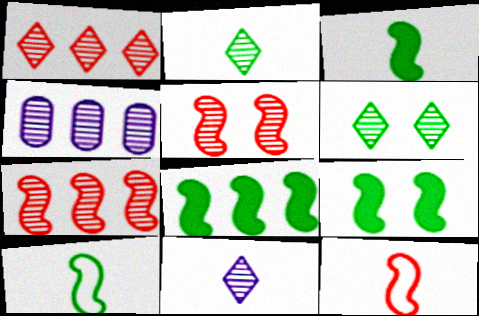[[1, 6, 11], 
[2, 4, 5], 
[3, 8, 9]]